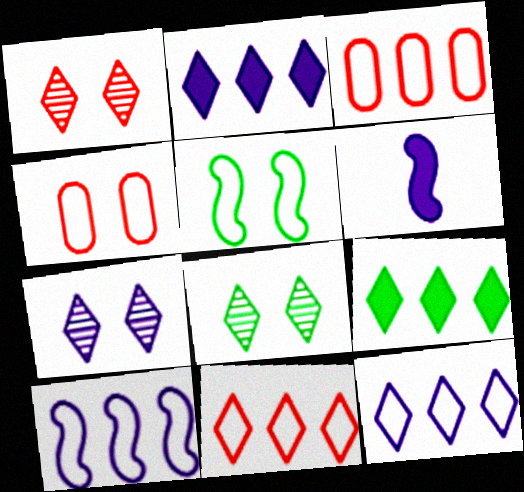[[1, 7, 8], 
[3, 6, 8]]